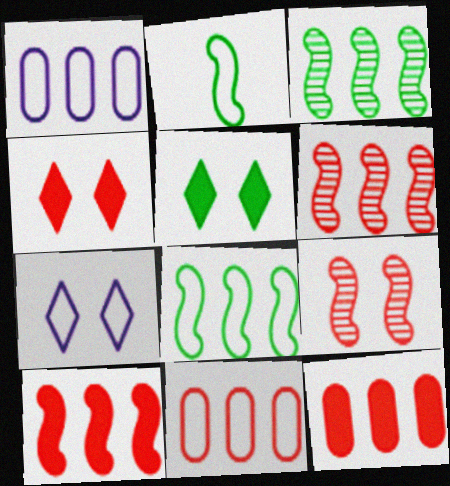[[2, 7, 11]]